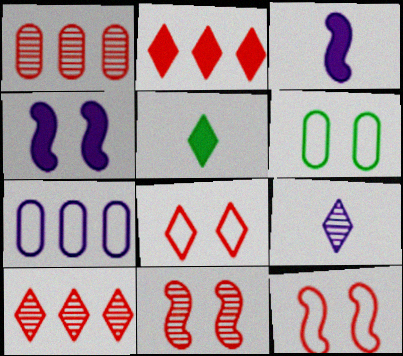[[3, 6, 10], 
[4, 7, 9], 
[5, 7, 11]]